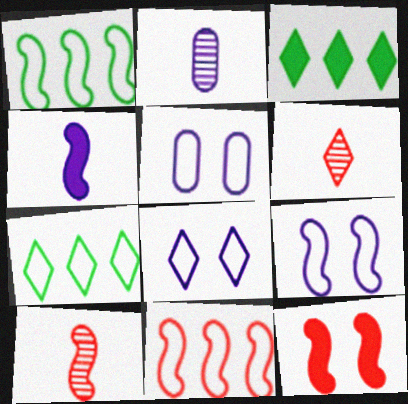[[2, 7, 12], 
[3, 5, 10], 
[3, 6, 8], 
[5, 8, 9], 
[10, 11, 12]]